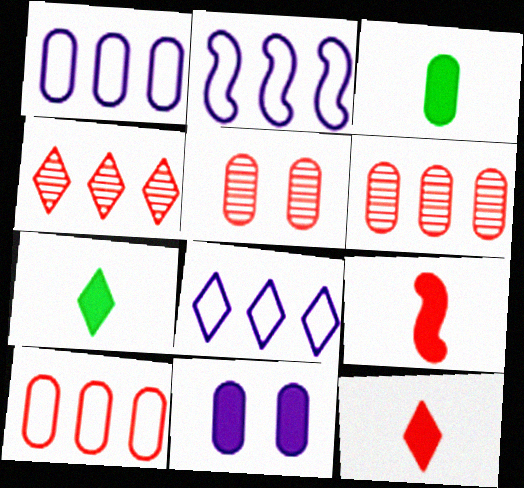[[1, 2, 8], 
[1, 3, 5], 
[2, 5, 7]]